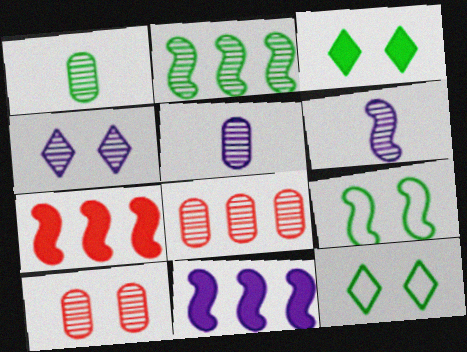[[5, 7, 12], 
[6, 7, 9]]